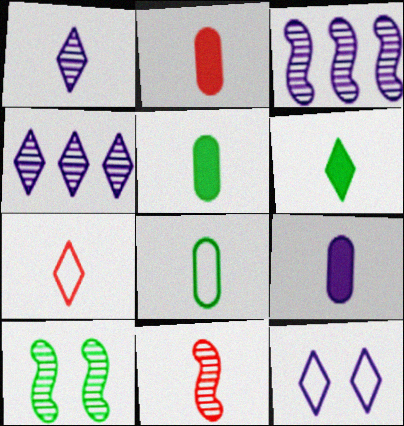[[1, 6, 7], 
[2, 5, 9], 
[2, 7, 11], 
[3, 9, 12], 
[3, 10, 11]]